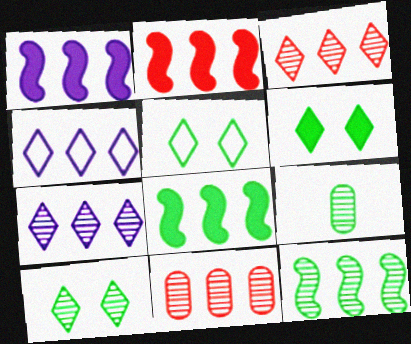[[1, 2, 8], 
[4, 8, 11], 
[5, 6, 10], 
[5, 8, 9], 
[7, 11, 12], 
[9, 10, 12]]